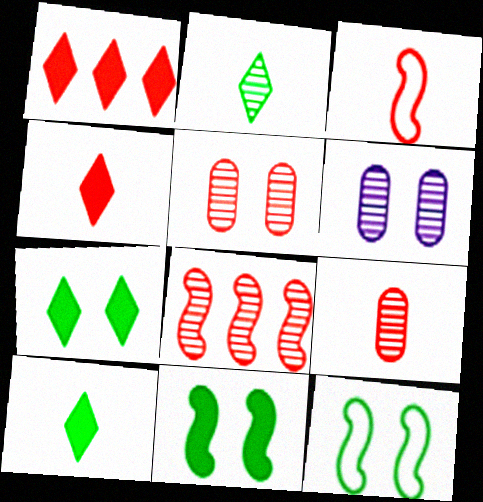[[1, 3, 5], 
[2, 6, 8], 
[3, 4, 9]]